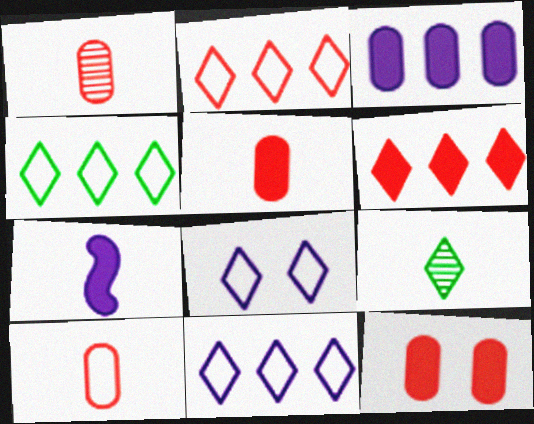[[1, 5, 10], 
[2, 4, 11], 
[6, 8, 9], 
[7, 9, 10]]